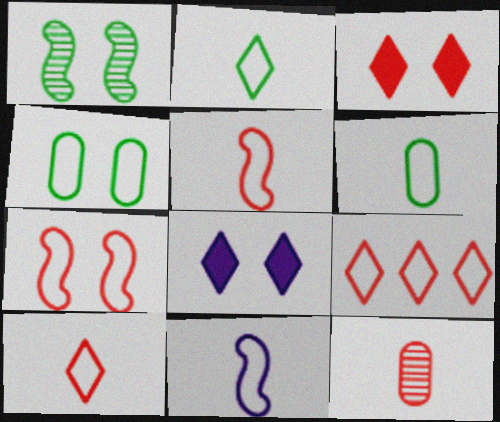[[4, 9, 11], 
[6, 10, 11]]